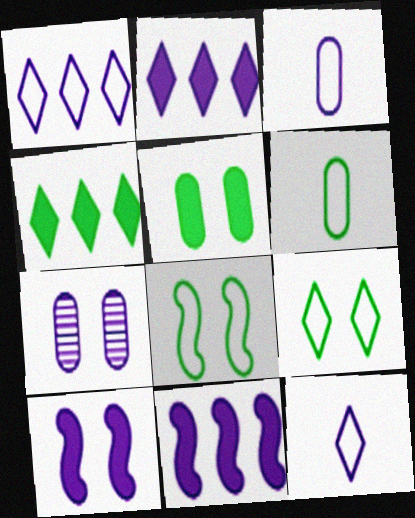[[7, 11, 12]]